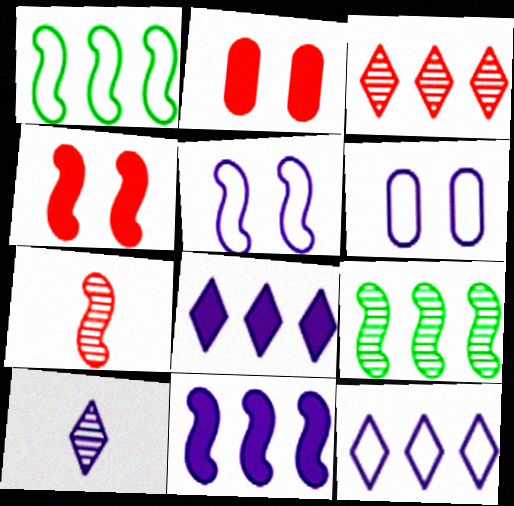[[1, 2, 10], 
[6, 10, 11]]